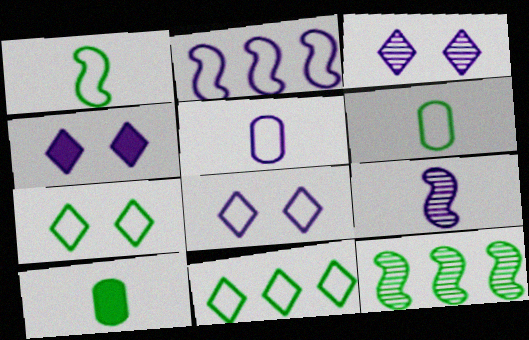[[2, 5, 8], 
[3, 4, 8], 
[7, 10, 12]]